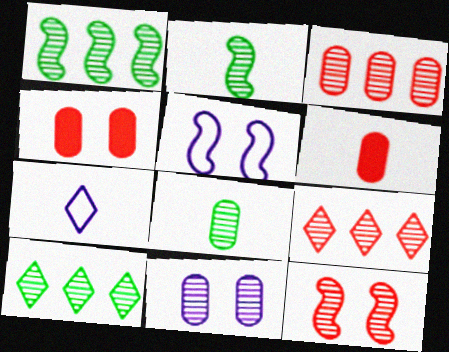[[1, 4, 7], 
[2, 6, 7], 
[2, 9, 11], 
[3, 8, 11], 
[5, 6, 10]]